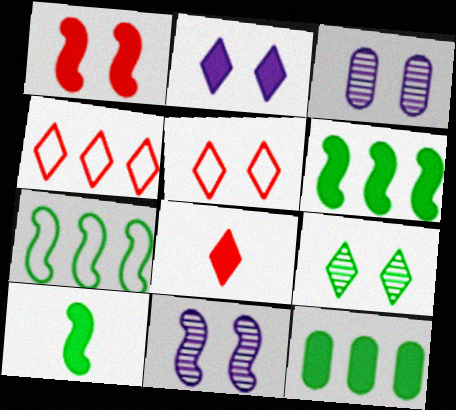[[2, 5, 9], 
[3, 4, 10], 
[3, 7, 8]]